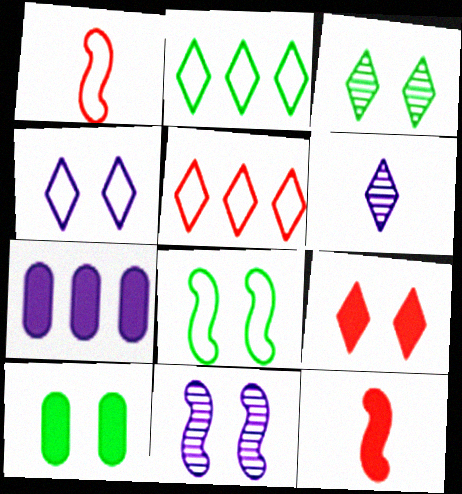[[1, 3, 7], 
[2, 6, 9], 
[3, 4, 9], 
[3, 8, 10]]